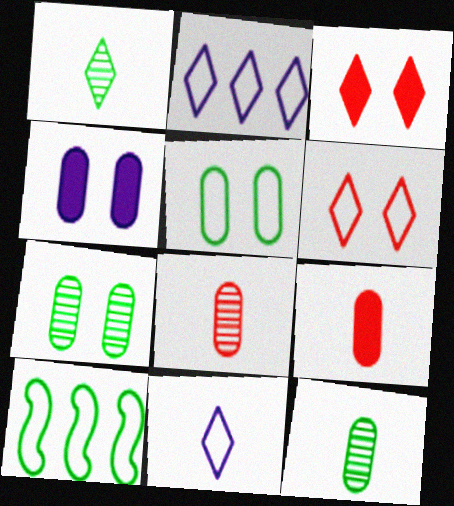[[1, 2, 3]]